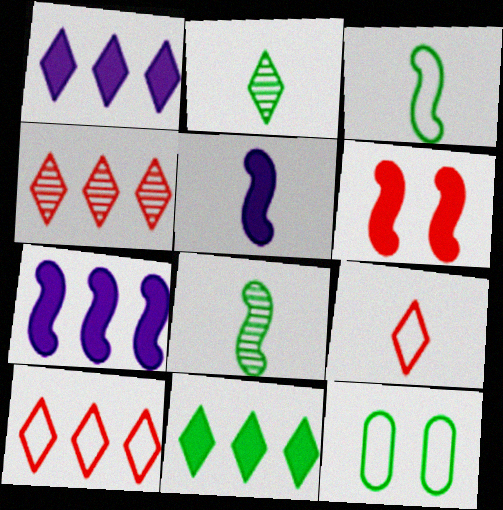[[4, 5, 12], 
[8, 11, 12]]